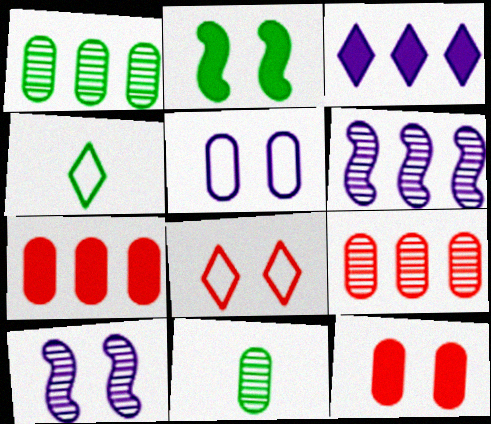[[1, 2, 4], 
[4, 6, 12], 
[4, 7, 10], 
[5, 7, 11]]